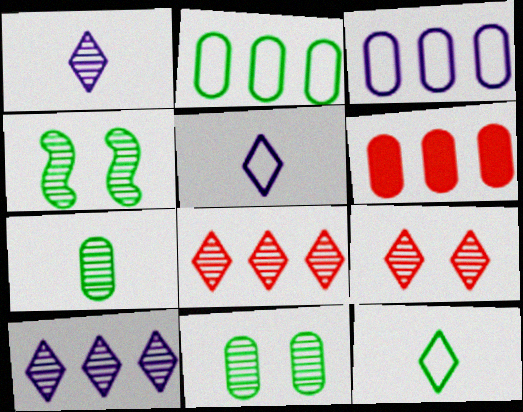[[4, 5, 6]]